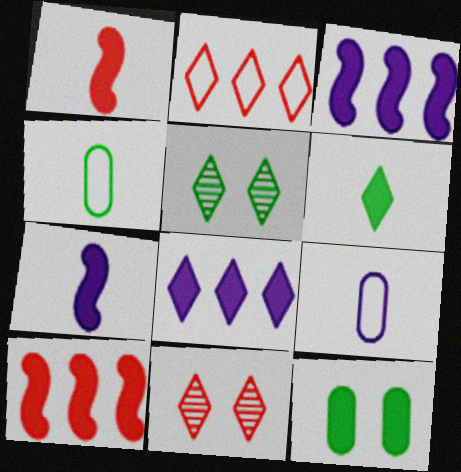[[1, 8, 12], 
[3, 4, 11], 
[5, 9, 10]]